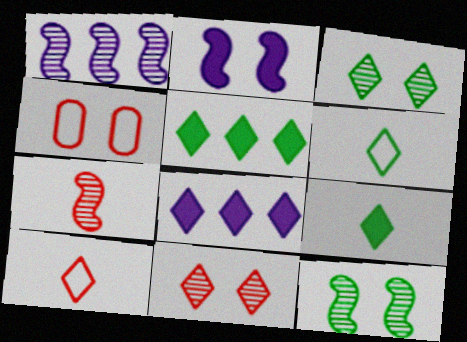[[1, 4, 9], 
[1, 7, 12], 
[2, 3, 4], 
[3, 5, 6], 
[3, 8, 10], 
[6, 8, 11]]